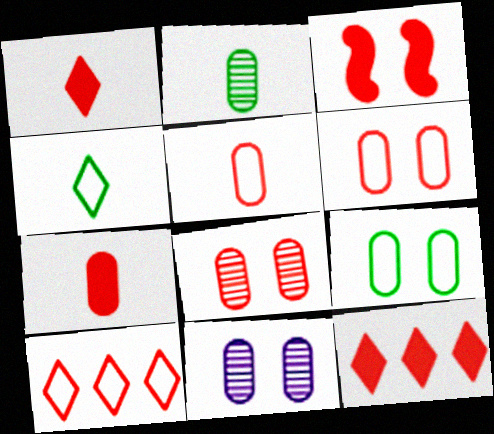[[3, 7, 12]]